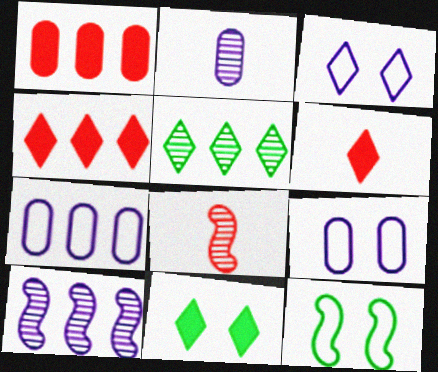[[2, 4, 12], 
[3, 5, 6], 
[7, 8, 11]]